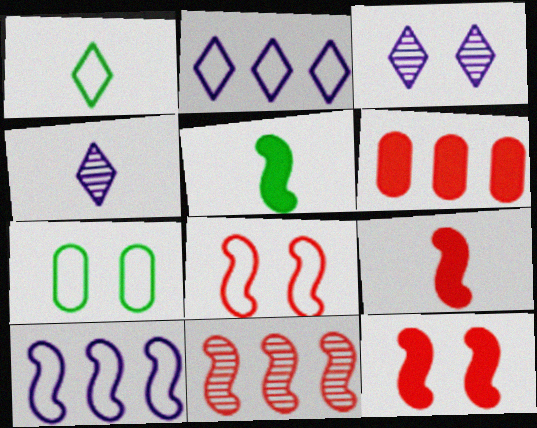[[3, 7, 12], 
[8, 9, 11]]